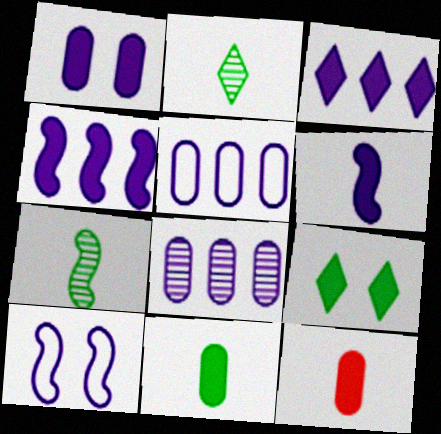[[1, 3, 6], 
[4, 9, 12]]